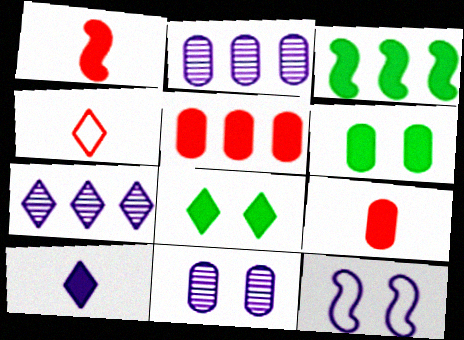[[2, 10, 12], 
[3, 4, 11], 
[4, 7, 8]]